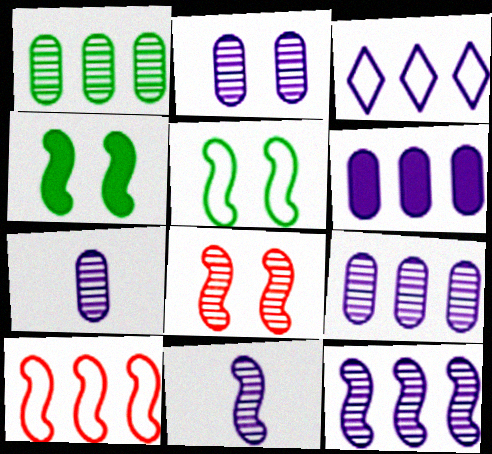[[2, 7, 9], 
[3, 6, 12], 
[4, 10, 11]]